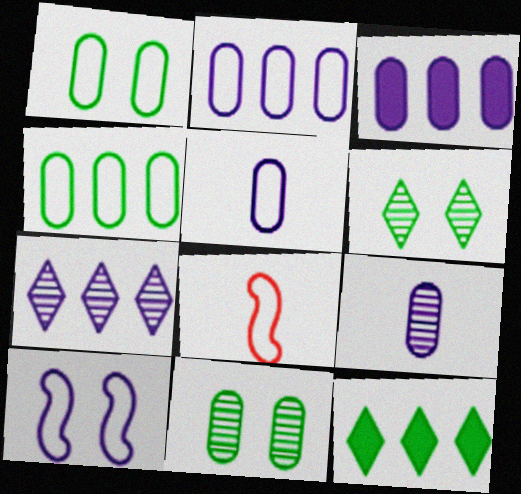[[3, 6, 8]]